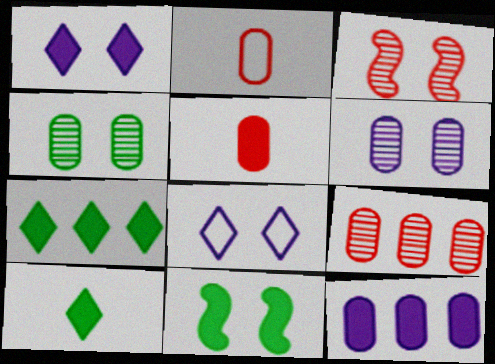[[2, 4, 12]]